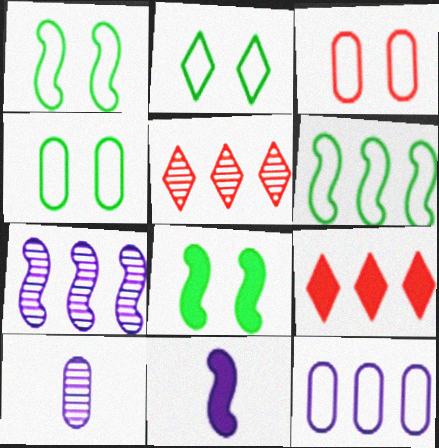[[1, 2, 4], 
[1, 9, 10], 
[4, 5, 11]]